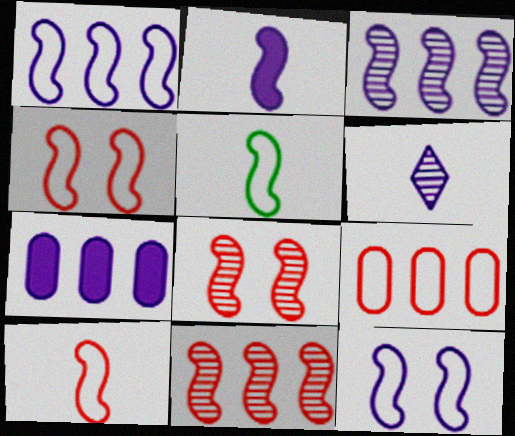[[1, 4, 5], 
[2, 3, 12], 
[6, 7, 12]]